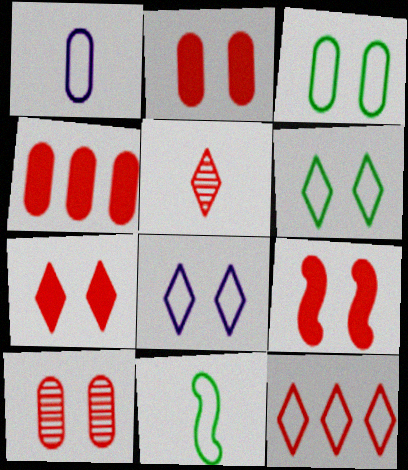[[2, 7, 9], 
[5, 7, 12]]